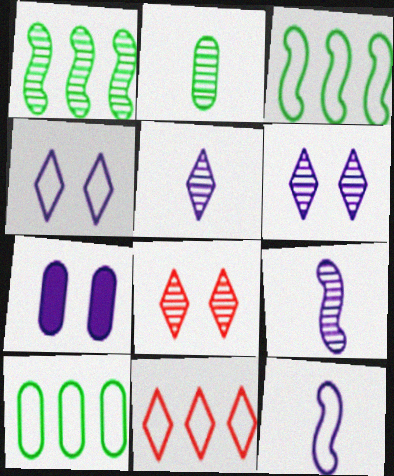[]